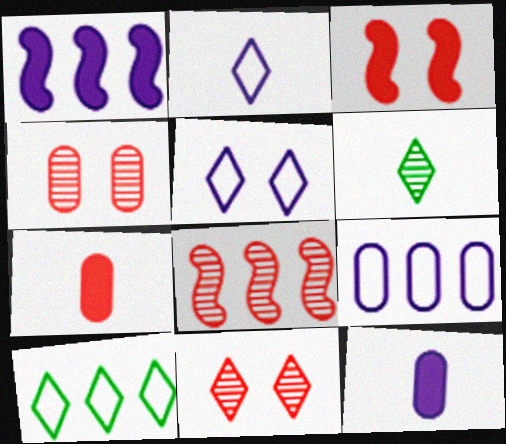[[3, 6, 9]]